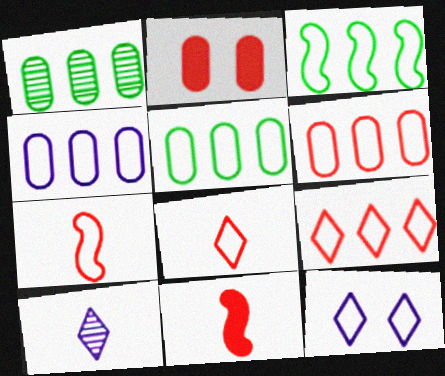[[1, 11, 12], 
[2, 3, 10], 
[3, 4, 9], 
[4, 5, 6], 
[5, 7, 12]]